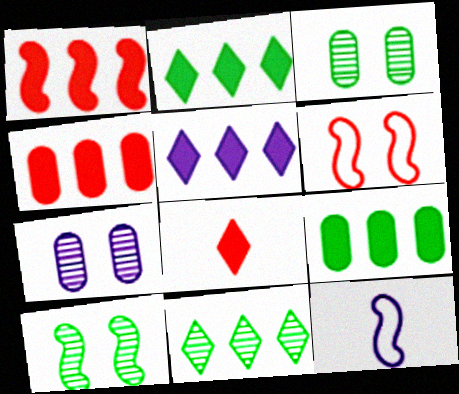[[1, 5, 9], 
[1, 10, 12], 
[5, 7, 12]]